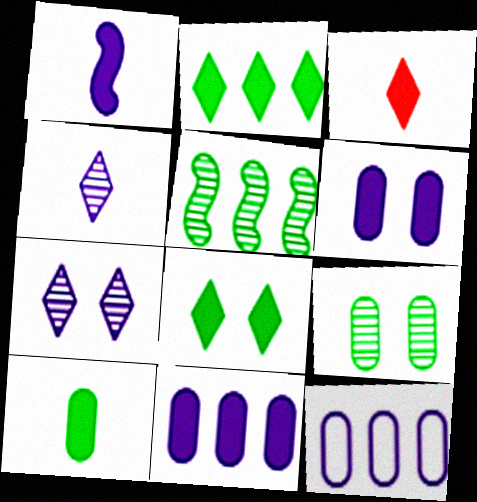[[1, 3, 10], 
[1, 7, 12]]